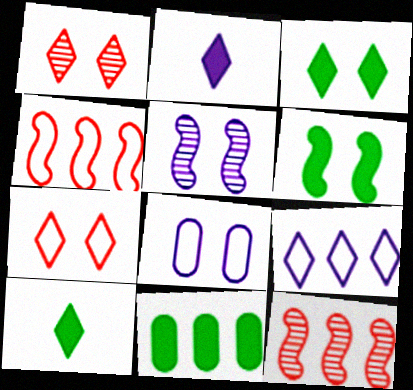[[1, 6, 8], 
[1, 9, 10], 
[6, 10, 11], 
[8, 10, 12], 
[9, 11, 12]]